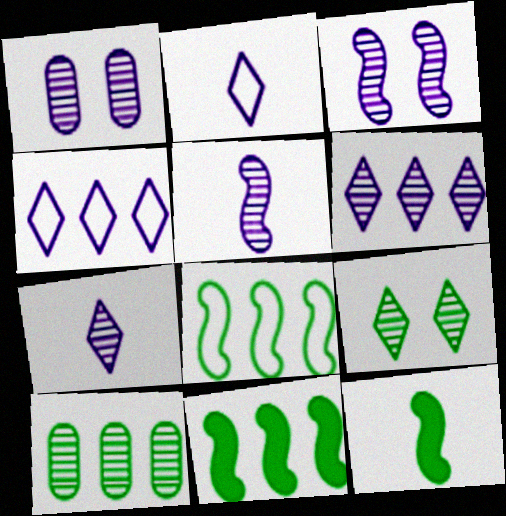[[1, 5, 6]]